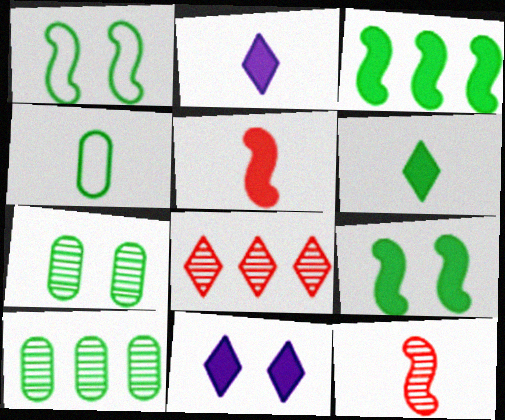[[1, 6, 10], 
[2, 4, 12]]